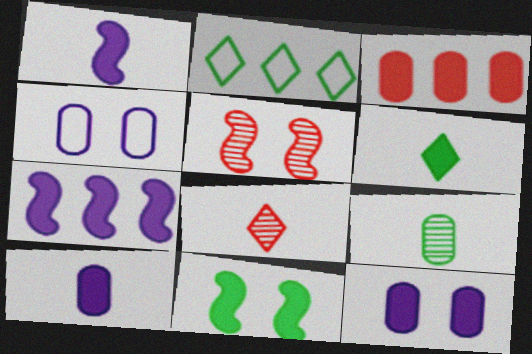[[2, 5, 10], 
[2, 9, 11], 
[3, 4, 9]]